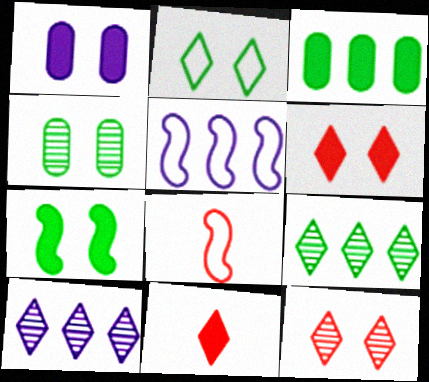[[1, 6, 7], 
[1, 8, 9], 
[2, 4, 7], 
[2, 10, 11], 
[4, 5, 11]]